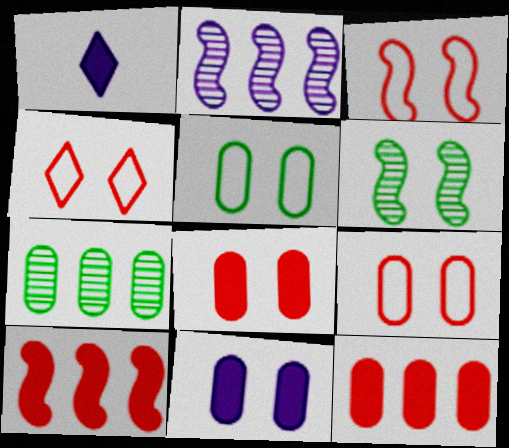[[1, 3, 7], 
[3, 4, 9], 
[4, 6, 11]]